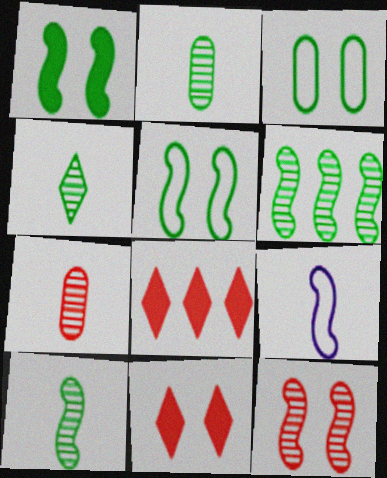[[2, 4, 10]]